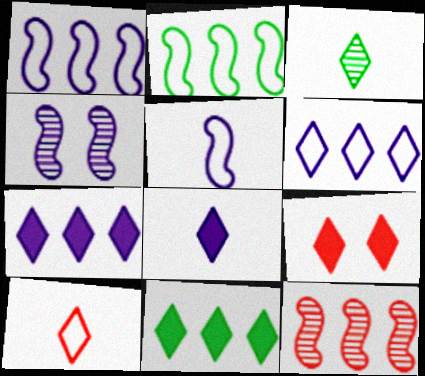[[3, 6, 9], 
[3, 8, 10], 
[8, 9, 11]]